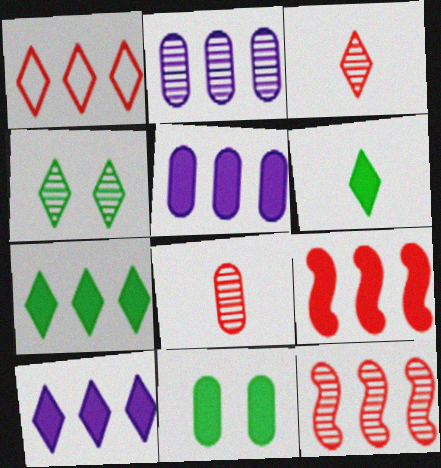[[5, 7, 9]]